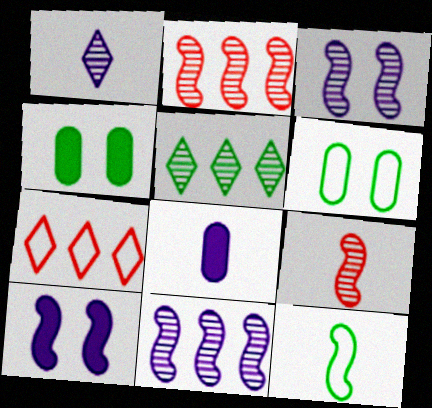[[2, 10, 12], 
[4, 5, 12]]